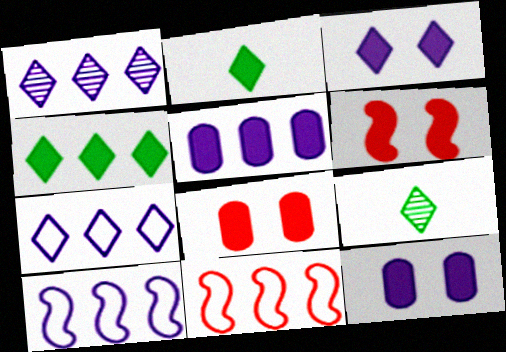[[1, 5, 10], 
[2, 5, 6], 
[8, 9, 10], 
[9, 11, 12]]